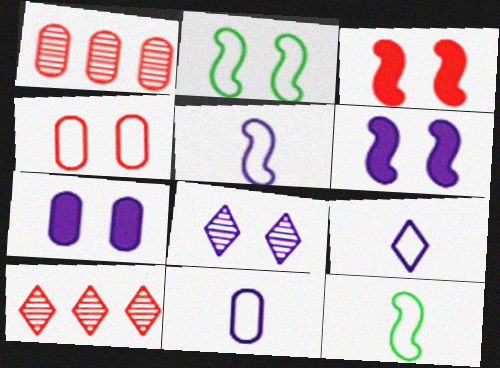[[5, 9, 11], 
[7, 10, 12]]